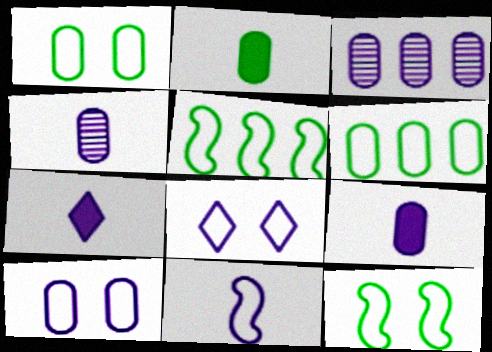[[3, 9, 10], 
[4, 7, 11]]